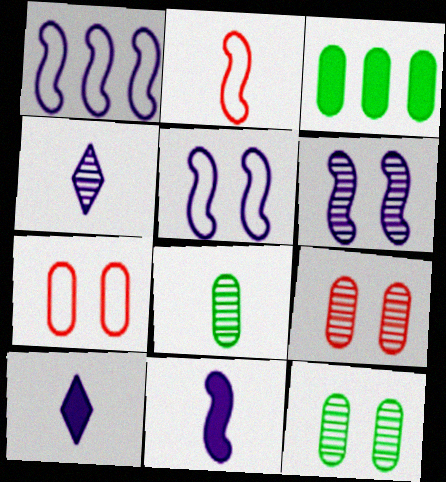[[1, 6, 11], 
[2, 8, 10]]